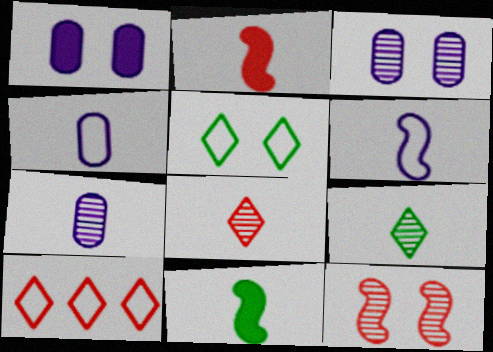[[1, 5, 12], 
[2, 4, 9], 
[3, 10, 11], 
[4, 8, 11]]